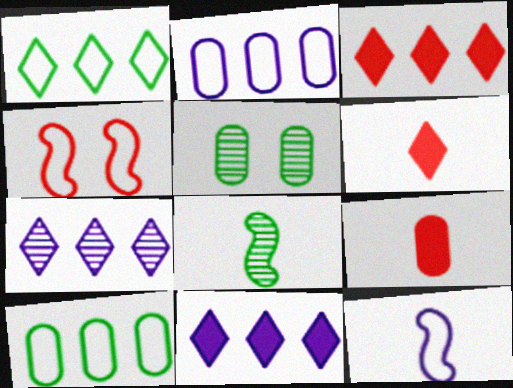[[1, 3, 7], 
[2, 5, 9], 
[3, 5, 12]]